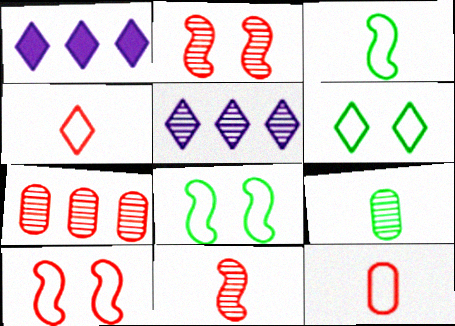[[1, 9, 10], 
[2, 5, 9]]